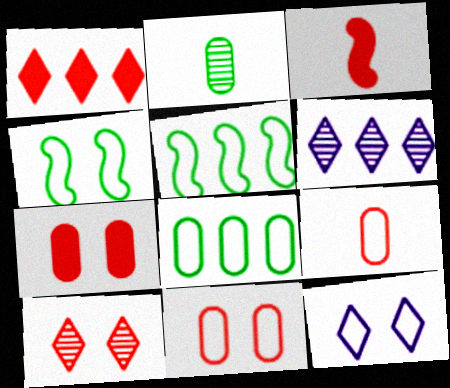[[1, 3, 7], 
[4, 11, 12], 
[5, 9, 12]]